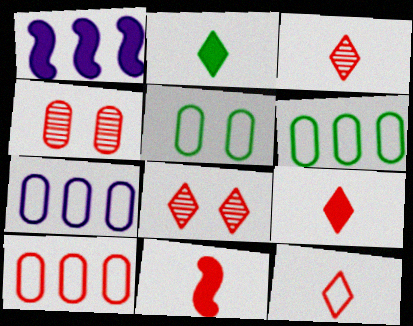[[1, 3, 5], 
[3, 9, 12], 
[6, 7, 10], 
[8, 10, 11]]